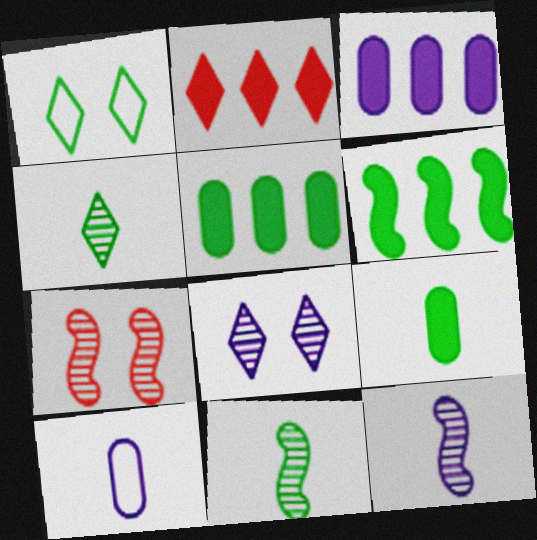[[1, 5, 11], 
[2, 3, 6]]